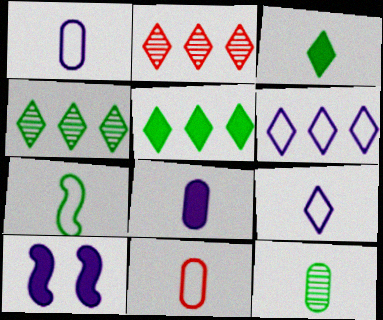[[2, 5, 6], 
[3, 7, 12], 
[4, 10, 11], 
[7, 9, 11], 
[8, 11, 12]]